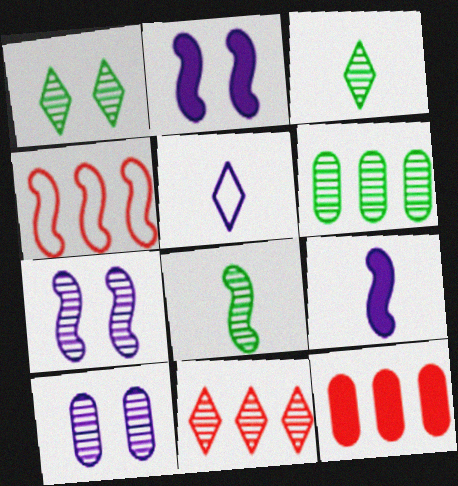[[1, 6, 8], 
[2, 4, 8], 
[4, 11, 12], 
[8, 10, 11]]